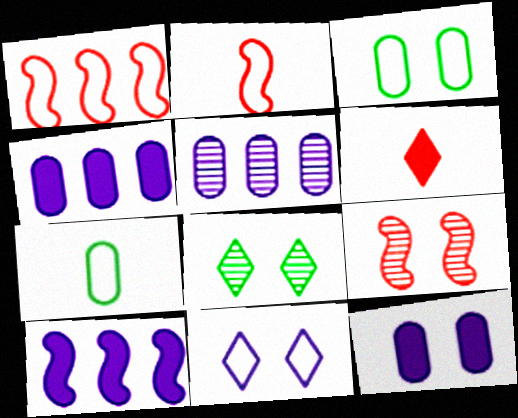[[1, 7, 11], 
[2, 4, 8]]